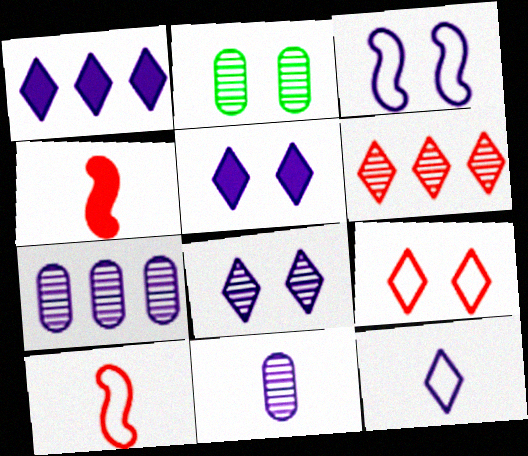[[1, 2, 10], 
[1, 3, 11], 
[1, 8, 12]]